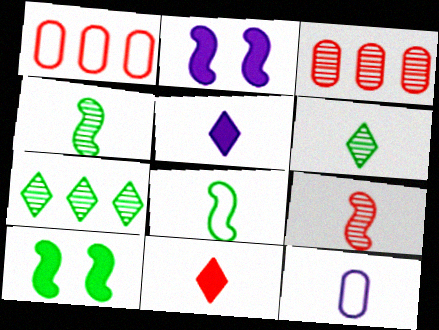[[1, 2, 6], 
[4, 11, 12]]